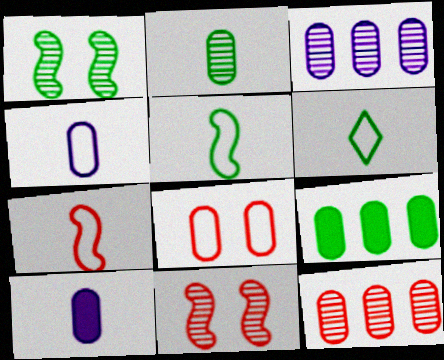[[1, 6, 9], 
[4, 6, 7]]